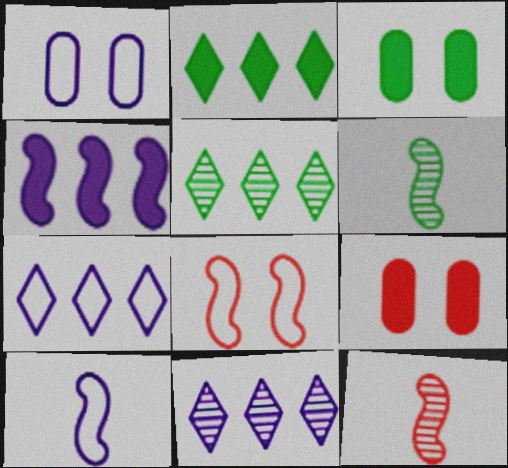[[1, 2, 12], 
[1, 7, 10], 
[3, 7, 12], 
[4, 6, 8], 
[5, 9, 10], 
[6, 7, 9]]